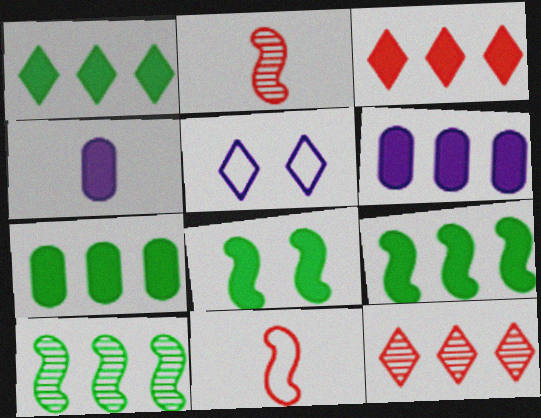[[1, 7, 9], 
[2, 5, 7], 
[3, 4, 8], 
[3, 6, 9]]